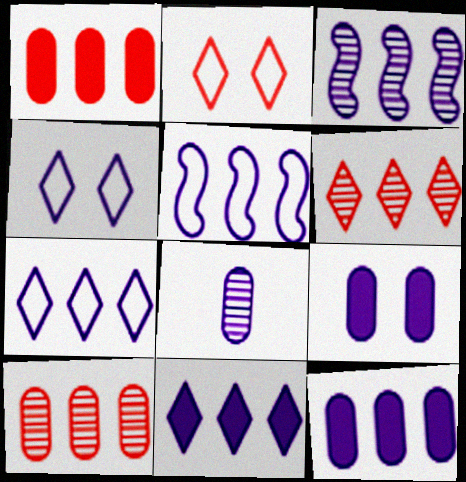[[3, 7, 12]]